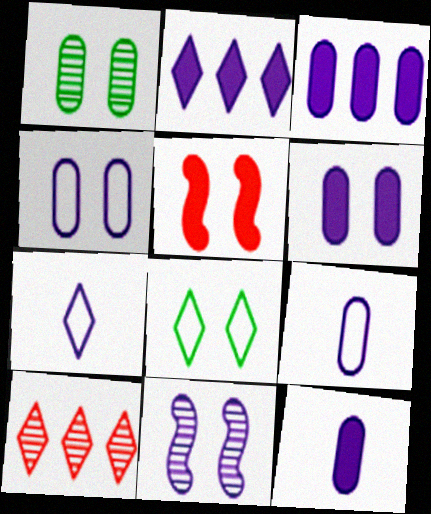[[2, 9, 11], 
[3, 6, 12], 
[3, 7, 11]]